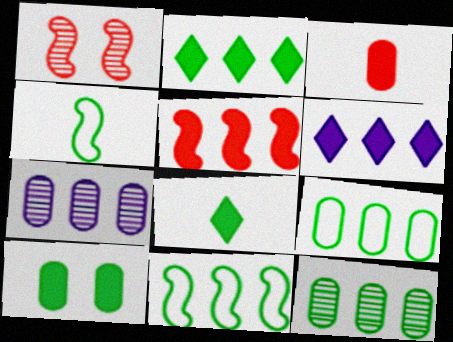[[2, 11, 12]]